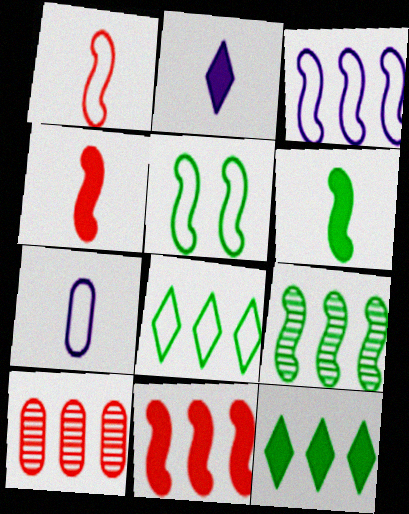[[1, 3, 5], 
[2, 5, 10], 
[3, 9, 11], 
[3, 10, 12], 
[5, 6, 9]]